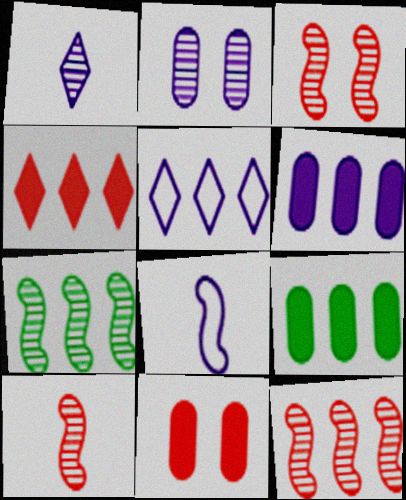[[3, 10, 12], 
[5, 9, 12]]